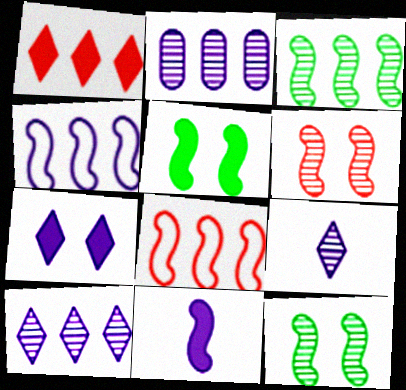[[8, 11, 12]]